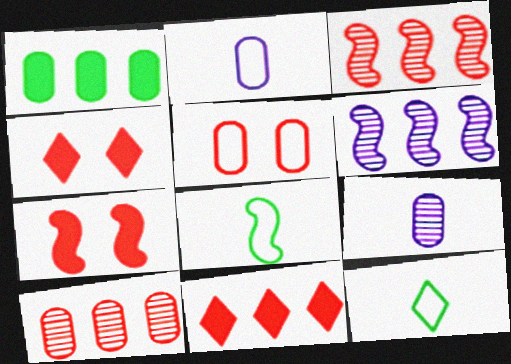[[1, 5, 9], 
[6, 7, 8]]